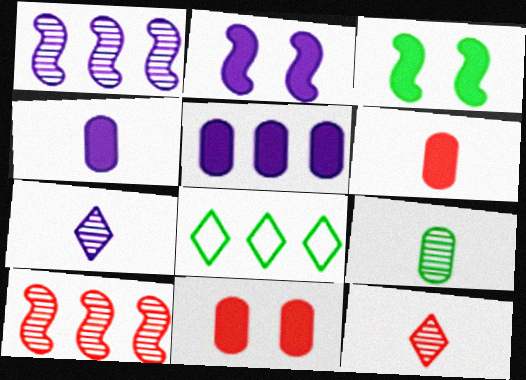[[3, 8, 9], 
[5, 8, 10]]